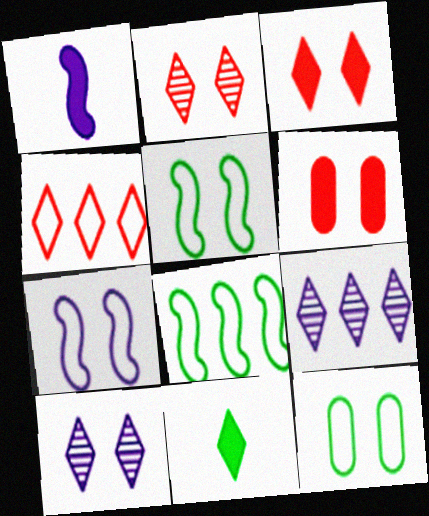[[4, 10, 11], 
[5, 6, 10]]